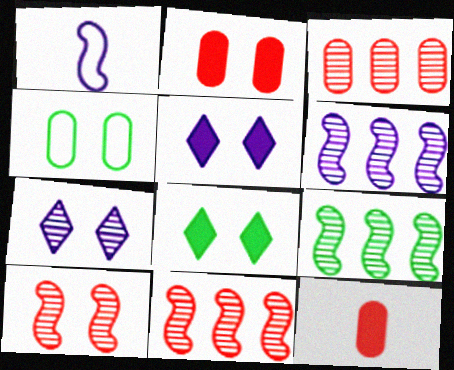[[1, 3, 8], 
[4, 5, 10], 
[6, 9, 11]]